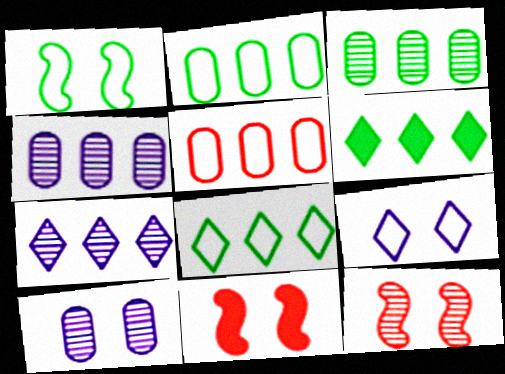[]